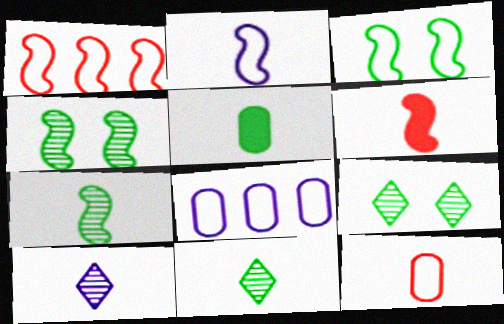[[1, 2, 3], 
[2, 6, 7], 
[6, 8, 9]]